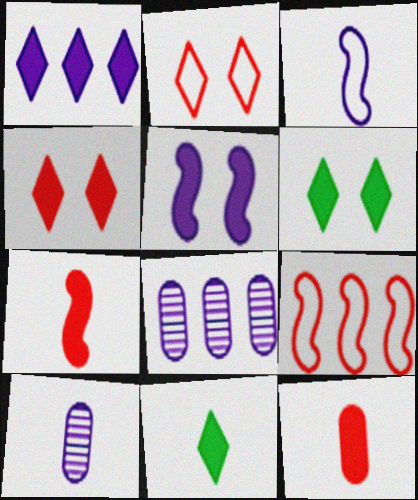[[1, 4, 11], 
[6, 9, 10]]